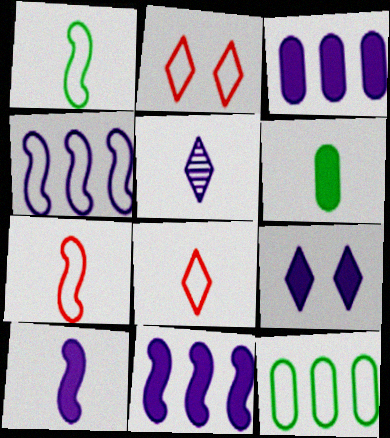[[3, 9, 10], 
[5, 6, 7]]